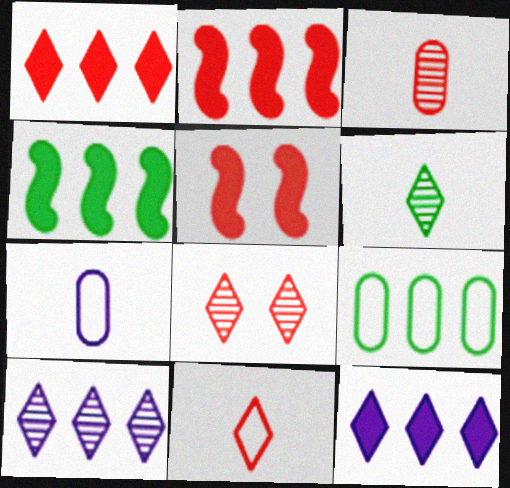[[1, 8, 11], 
[2, 9, 10], 
[4, 7, 8], 
[6, 8, 10]]